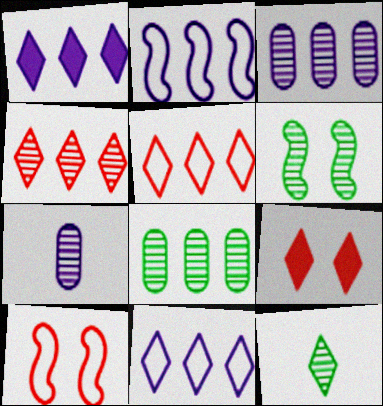[[1, 2, 3], 
[4, 6, 7], 
[6, 8, 12], 
[9, 11, 12]]